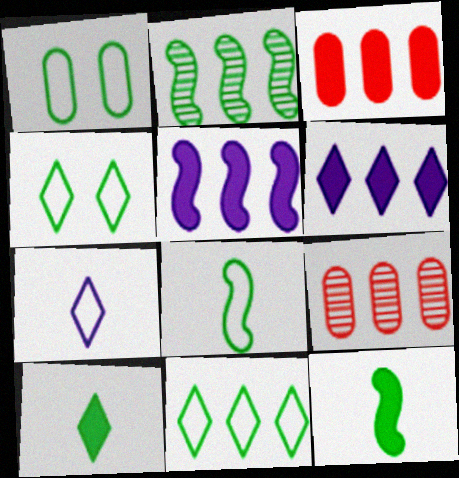[[1, 2, 10], 
[1, 8, 11], 
[5, 9, 11]]